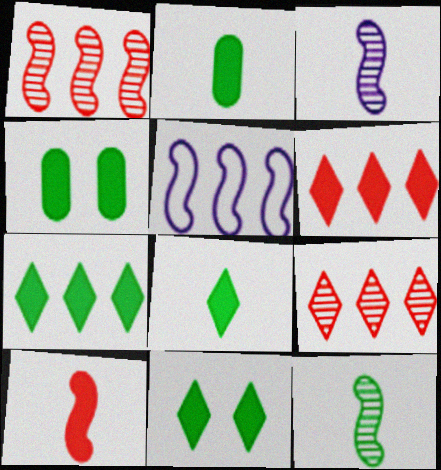[[7, 8, 11]]